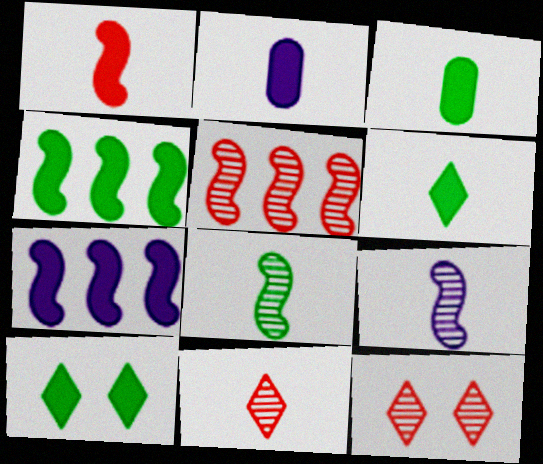[[1, 2, 6], 
[3, 4, 10]]